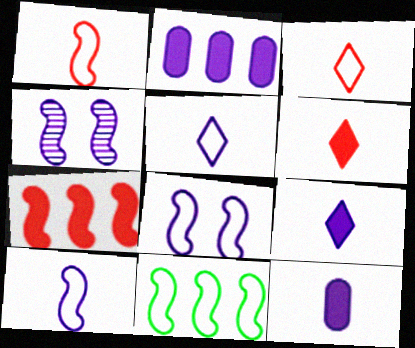[[1, 8, 11], 
[2, 4, 5]]